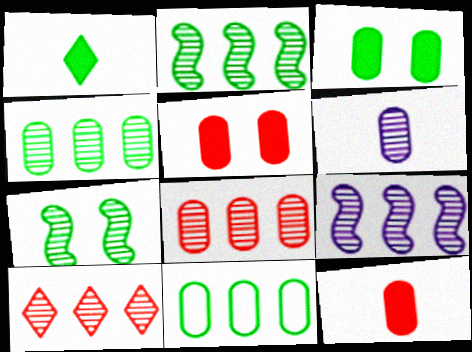[[1, 7, 11], 
[4, 9, 10], 
[5, 6, 11], 
[6, 7, 10]]